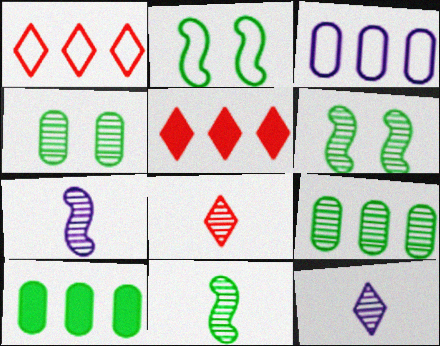[]